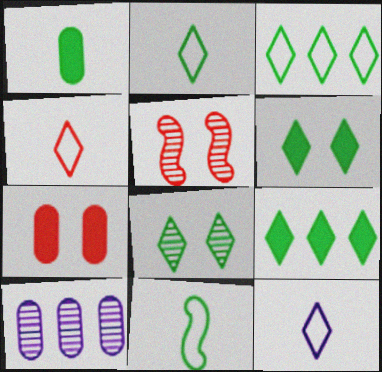[[2, 4, 12], 
[2, 8, 9]]